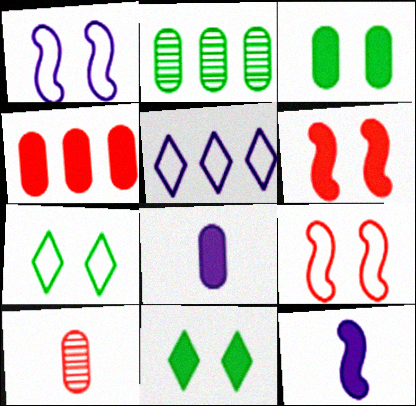[[3, 4, 8], 
[4, 11, 12]]